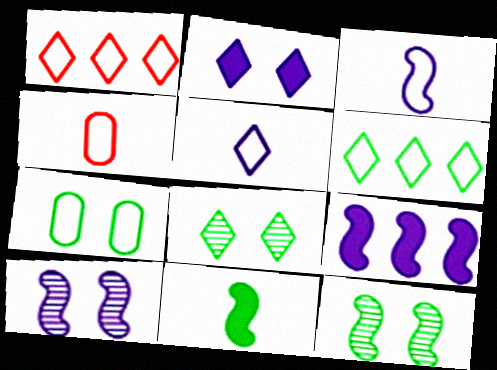[[1, 3, 7], 
[3, 9, 10], 
[4, 8, 9]]